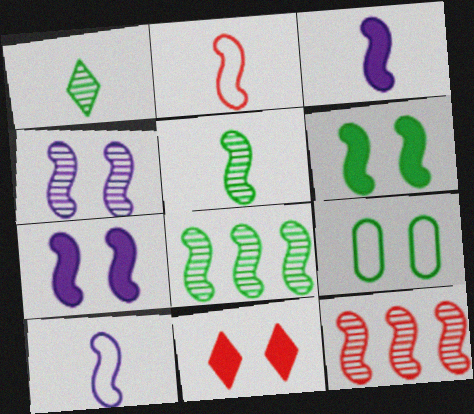[[2, 3, 5], 
[2, 7, 8], 
[4, 5, 12], 
[4, 9, 11], 
[6, 10, 12]]